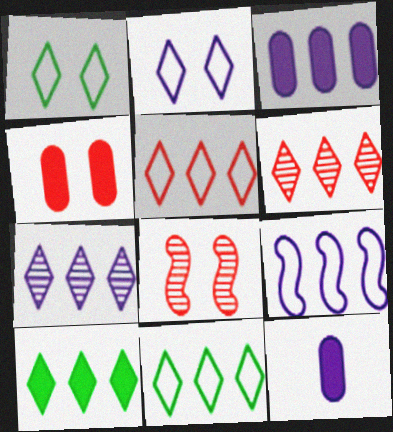[[3, 7, 9], 
[5, 7, 10], 
[8, 11, 12]]